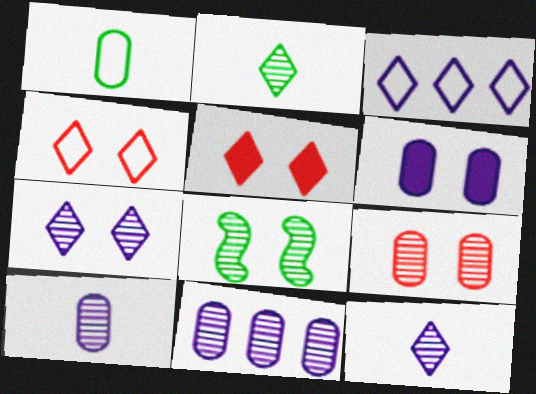[[2, 3, 5], 
[4, 6, 8], 
[7, 8, 9]]